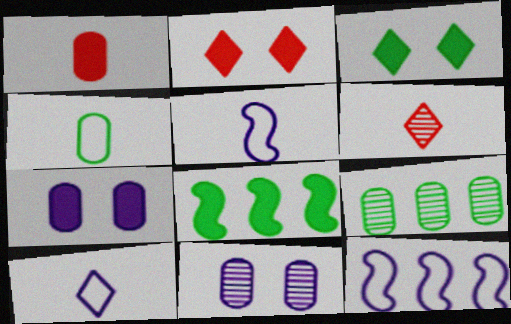[[2, 5, 9]]